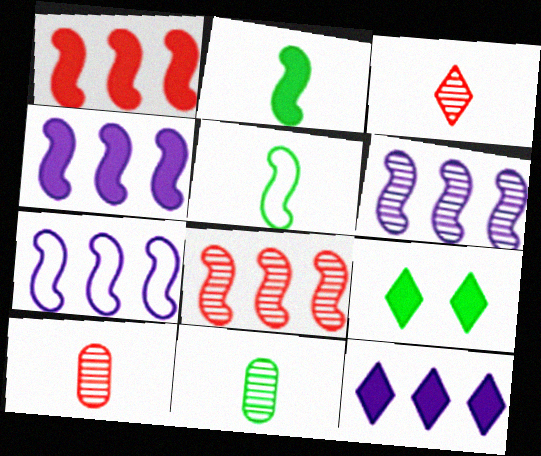[[4, 6, 7], 
[7, 9, 10]]